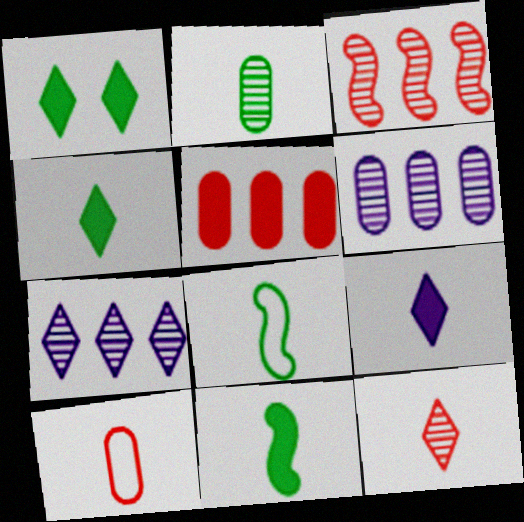[[2, 4, 8]]